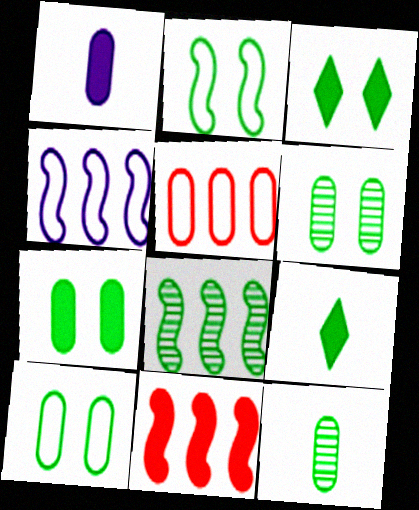[[1, 3, 11], 
[1, 5, 6], 
[2, 3, 6], 
[4, 8, 11], 
[6, 7, 10], 
[8, 9, 10]]